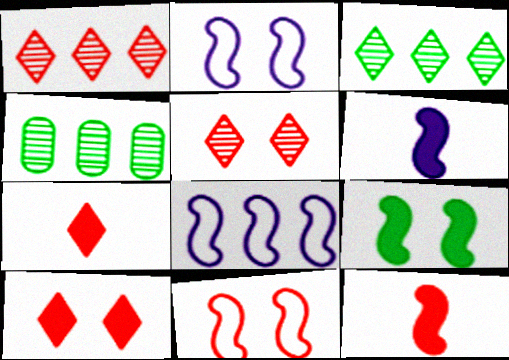[[2, 4, 7]]